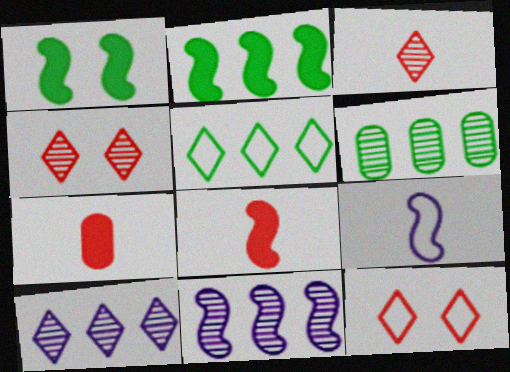[[2, 5, 6]]